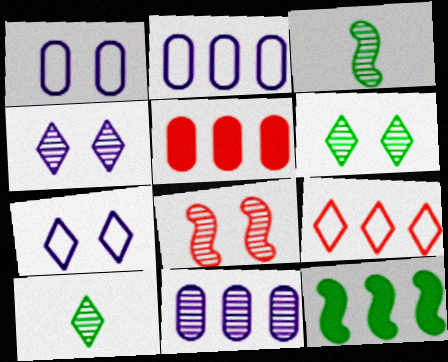[[3, 5, 7], 
[8, 10, 11], 
[9, 11, 12]]